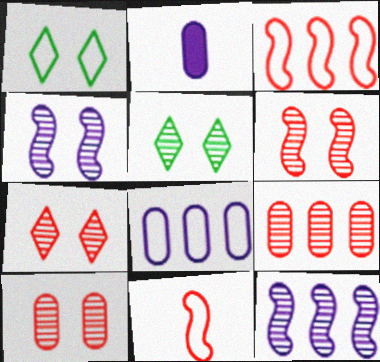[[1, 8, 11], 
[2, 3, 5], 
[4, 5, 10], 
[6, 7, 10]]